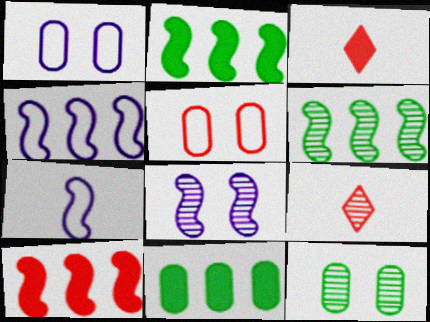[[1, 2, 9], 
[1, 3, 6], 
[3, 4, 12], 
[4, 6, 10], 
[5, 9, 10]]